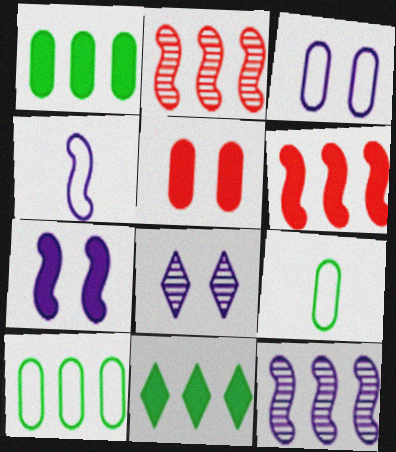[[3, 7, 8], 
[4, 7, 12], 
[6, 8, 9]]